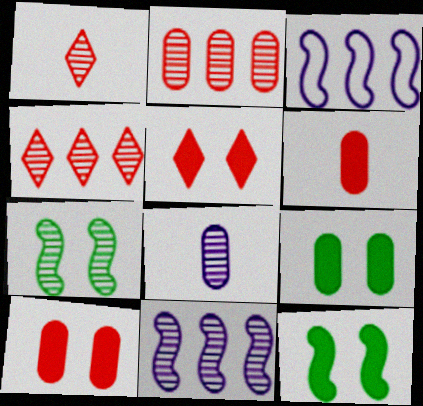[[1, 3, 9], 
[4, 7, 8]]